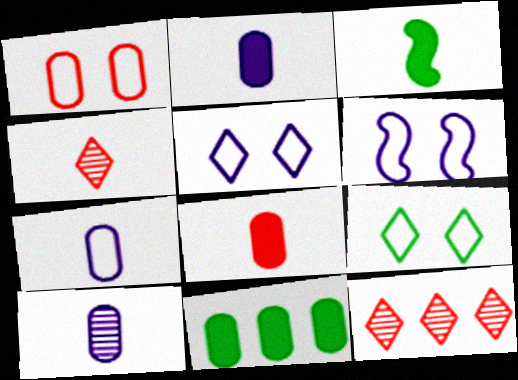[[1, 6, 9], 
[1, 10, 11], 
[2, 7, 10], 
[3, 4, 7], 
[4, 6, 11]]